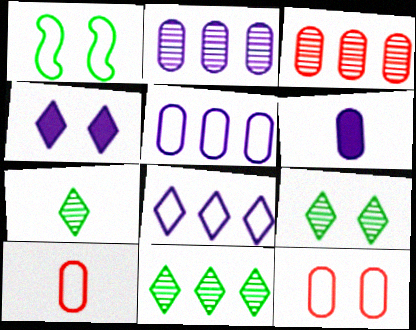[[1, 8, 10], 
[7, 9, 11]]